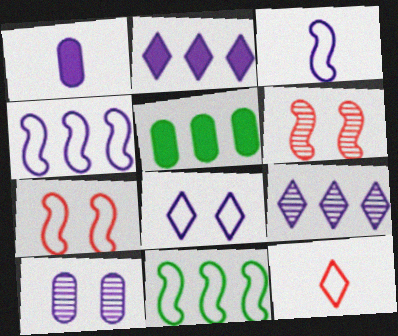[[2, 3, 10], 
[3, 7, 11]]